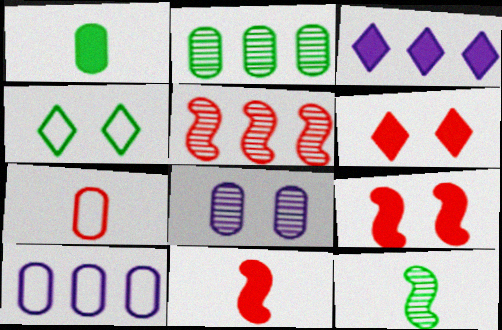[[1, 3, 9], 
[4, 8, 9], 
[5, 6, 7], 
[6, 10, 12]]